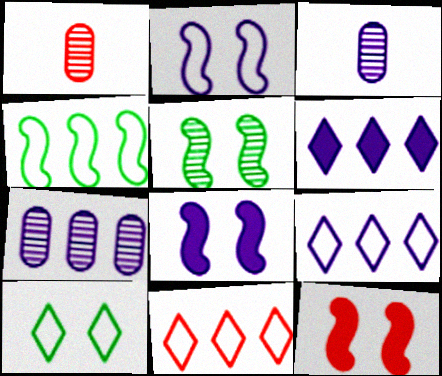[[1, 11, 12], 
[2, 3, 6], 
[2, 5, 12], 
[3, 8, 9]]